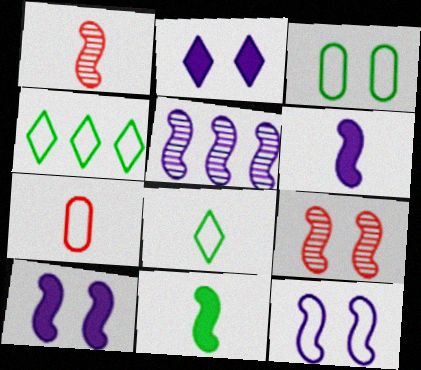[[2, 3, 9], 
[4, 7, 12], 
[5, 6, 12]]